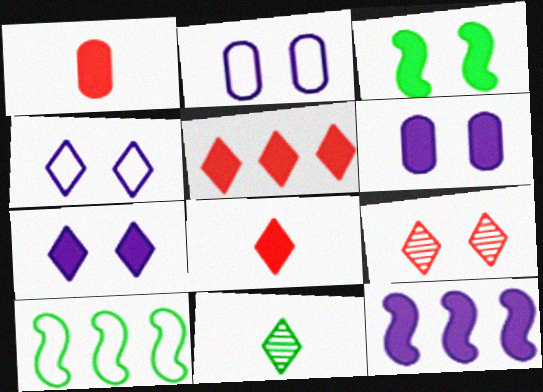[[2, 3, 9], 
[4, 5, 11]]